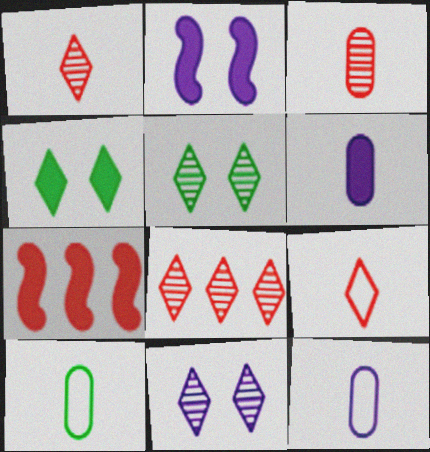[[2, 8, 10], 
[3, 6, 10], 
[4, 6, 7], 
[5, 7, 12], 
[7, 10, 11]]